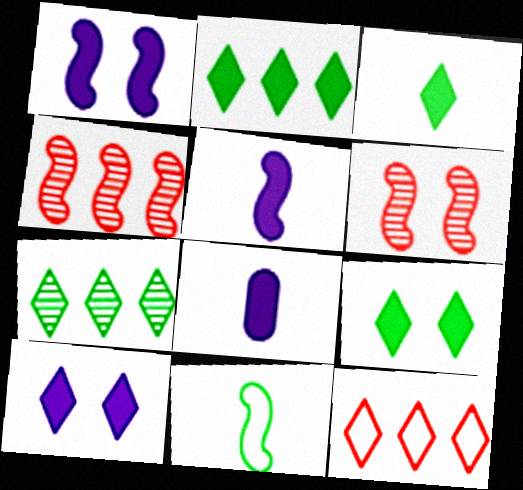[[1, 4, 11], 
[2, 3, 9]]